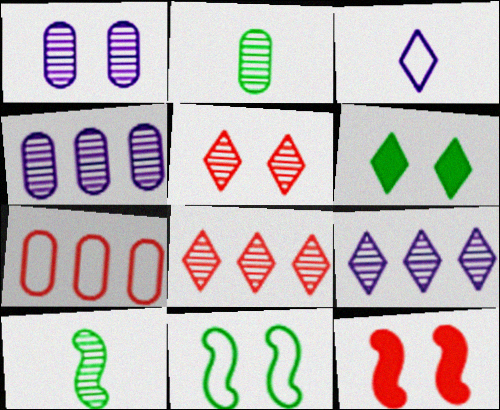[[1, 8, 10], 
[3, 6, 8], 
[3, 7, 11], 
[4, 5, 10]]